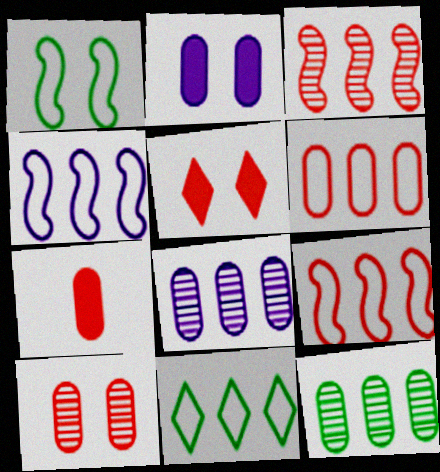[[4, 6, 11], 
[6, 7, 10]]